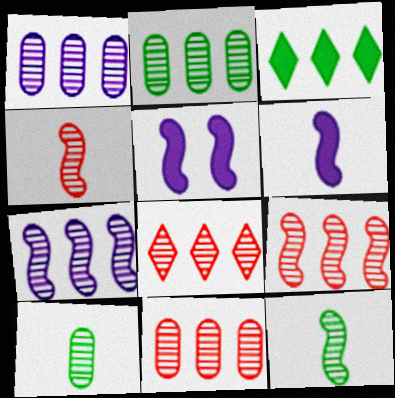[[1, 2, 11], 
[2, 7, 8], 
[8, 9, 11]]